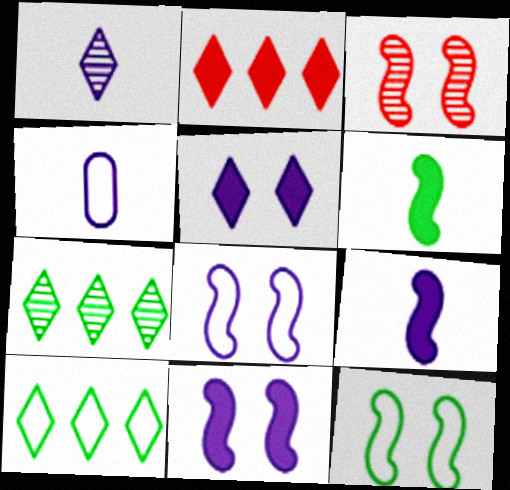[[1, 4, 9], 
[3, 11, 12]]